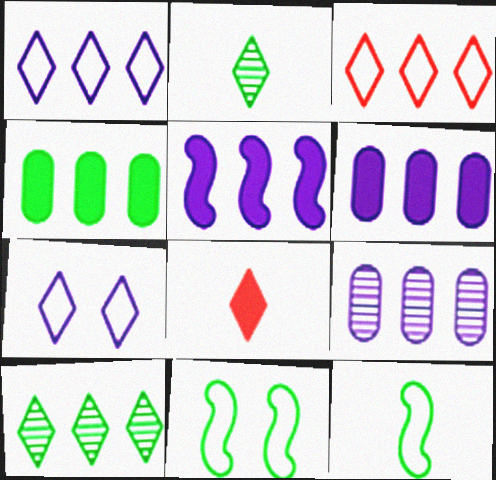[[1, 5, 9], 
[2, 4, 11], 
[7, 8, 10], 
[8, 9, 11]]